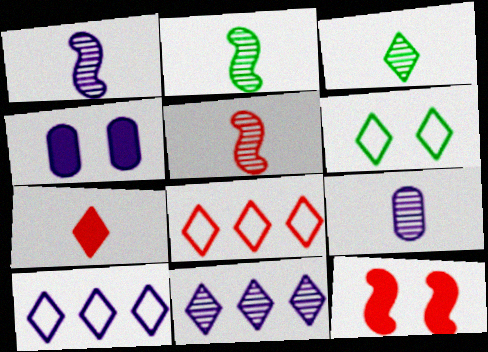[[1, 2, 5], 
[1, 4, 10], 
[2, 4, 8], 
[3, 5, 9], 
[6, 7, 11]]